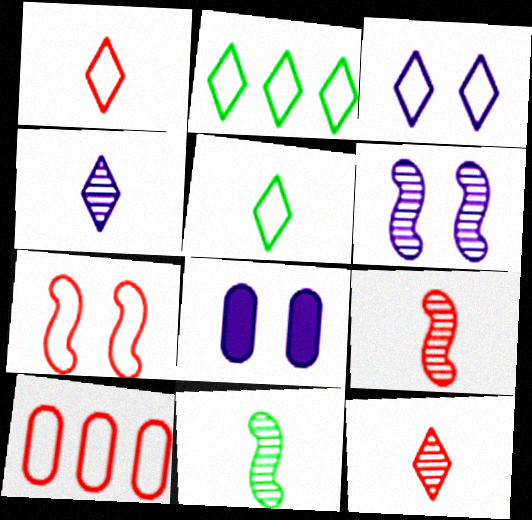[[1, 2, 3], 
[1, 7, 10], 
[2, 8, 9], 
[3, 6, 8]]